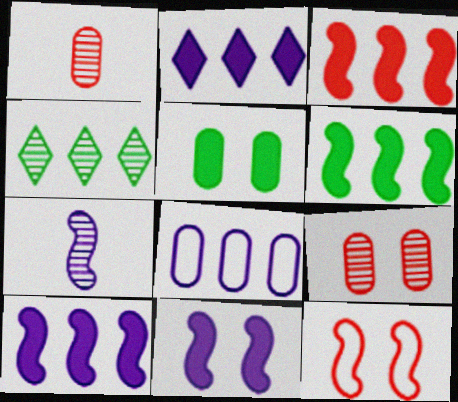[[1, 5, 8], 
[3, 4, 8], 
[3, 6, 10], 
[4, 7, 9], 
[6, 7, 12]]